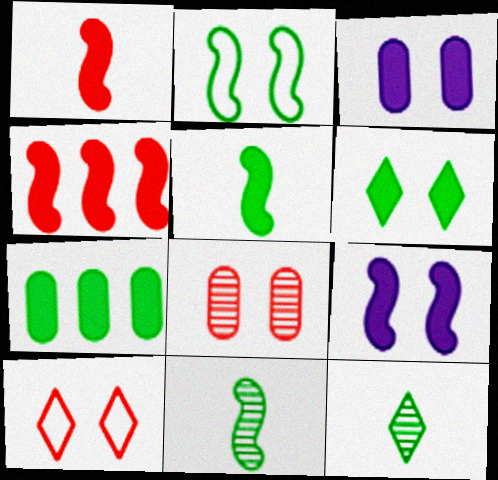[[2, 7, 12], 
[4, 5, 9], 
[5, 6, 7]]